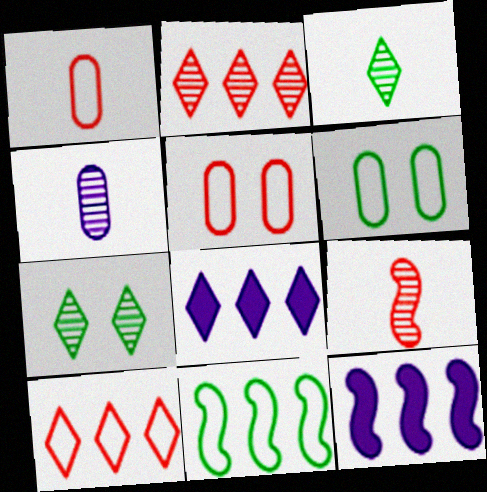[[1, 7, 12], 
[3, 4, 9], 
[3, 5, 12], 
[6, 8, 9]]